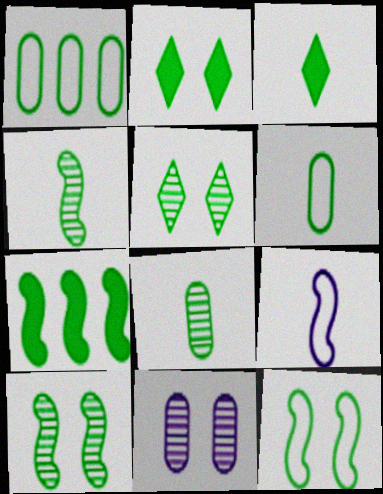[[1, 2, 4], 
[1, 3, 10], 
[3, 4, 6], 
[4, 7, 12], 
[5, 6, 7]]